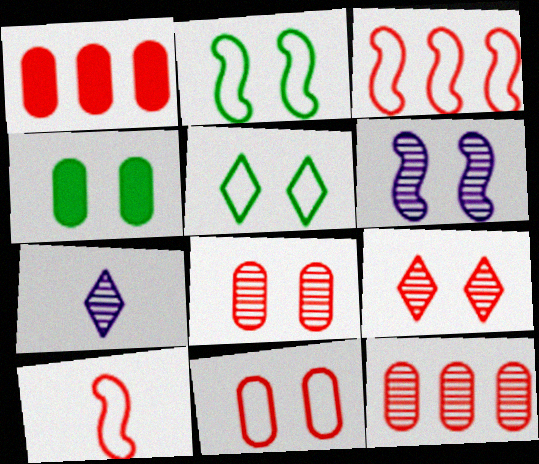[[1, 2, 7], 
[1, 9, 10], 
[3, 4, 7]]